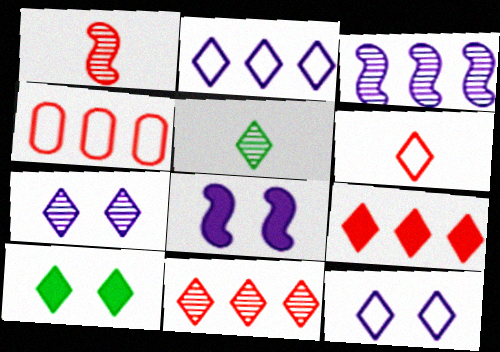[[4, 5, 8], 
[5, 7, 11], 
[5, 9, 12]]